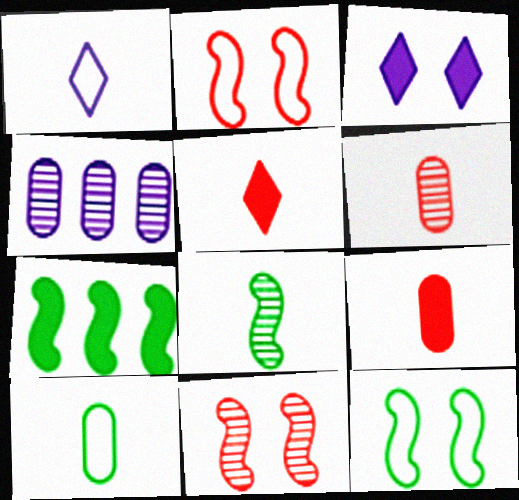[[1, 8, 9], 
[3, 7, 9], 
[4, 5, 12], 
[7, 8, 12]]